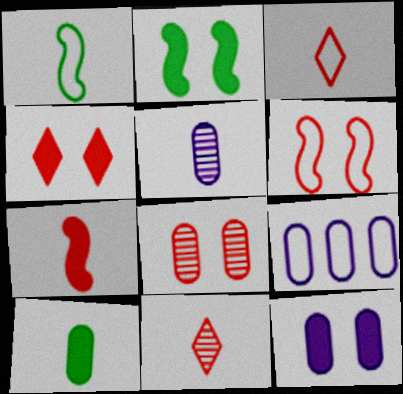[[2, 4, 12], 
[2, 9, 11], 
[4, 6, 8], 
[5, 9, 12], 
[8, 9, 10]]